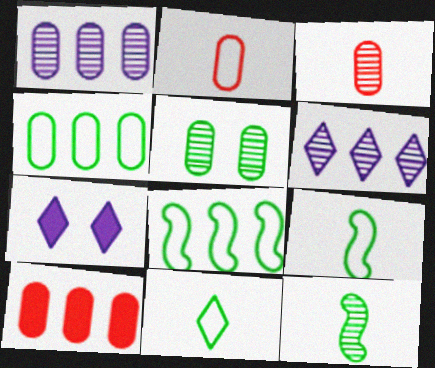[[1, 3, 5], 
[1, 4, 10], 
[3, 7, 8], 
[6, 8, 10]]